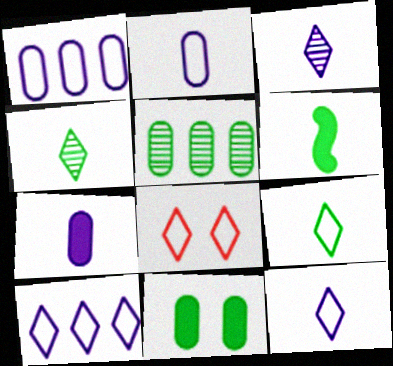[[8, 9, 10]]